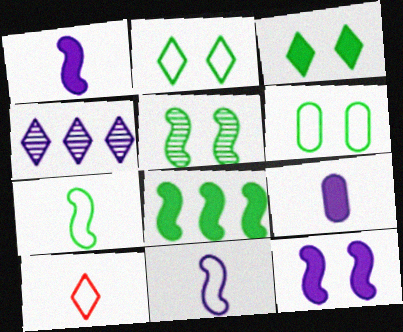[[3, 4, 10], 
[3, 5, 6], 
[5, 7, 8]]